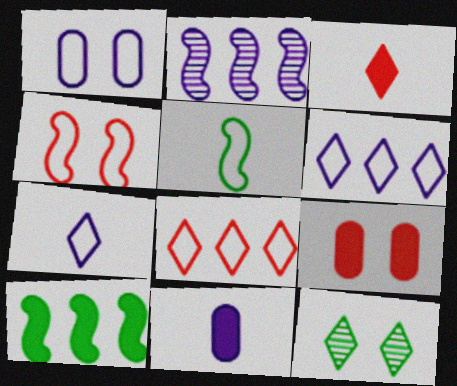[[1, 5, 8], 
[3, 6, 12]]